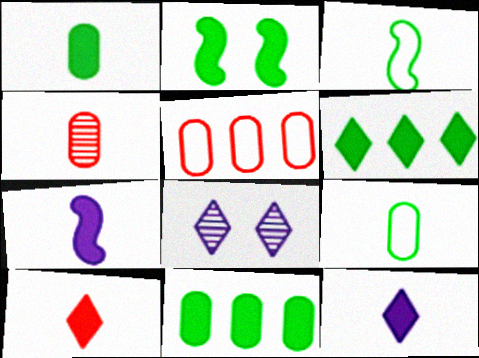[[1, 2, 6], 
[1, 7, 10], 
[3, 4, 12]]